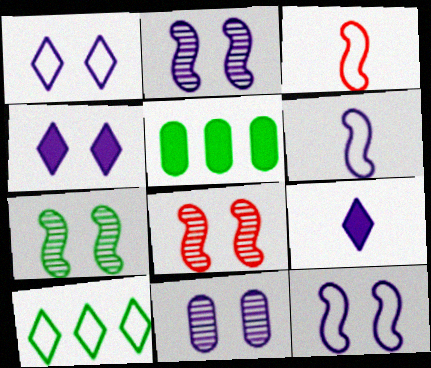[[2, 7, 8], 
[4, 11, 12]]